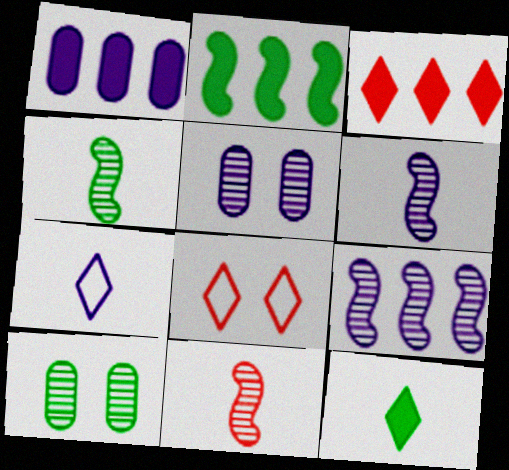[[1, 2, 3], 
[1, 4, 8], 
[4, 6, 11]]